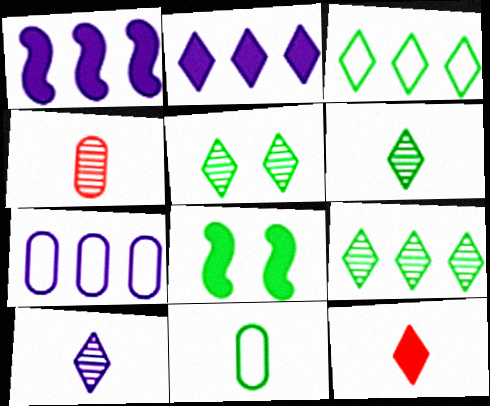[[5, 6, 9], 
[8, 9, 11]]